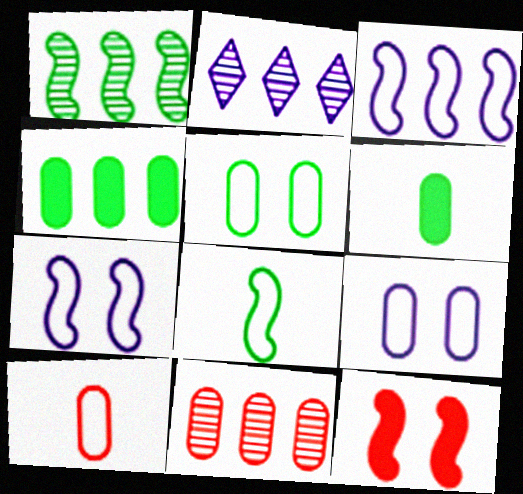[[1, 2, 11], 
[6, 9, 11]]